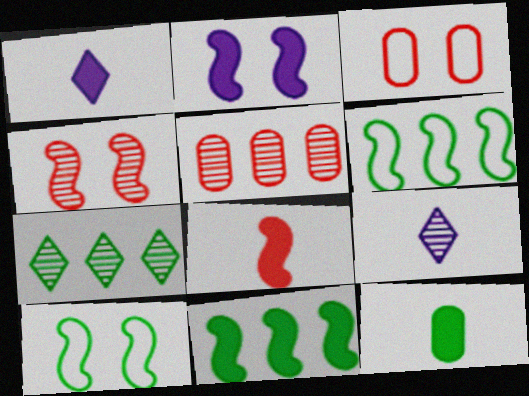[[1, 5, 10], 
[1, 8, 12], 
[2, 4, 10], 
[2, 8, 11], 
[3, 9, 11], 
[7, 10, 12]]